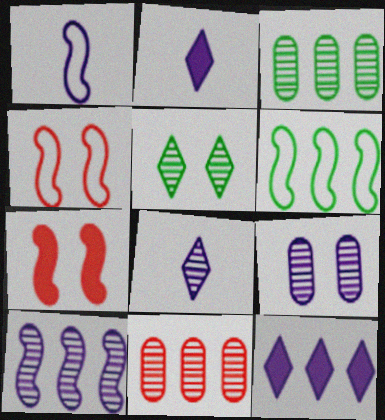[[1, 4, 6], 
[1, 9, 12], 
[2, 3, 4], 
[6, 11, 12], 
[8, 9, 10]]